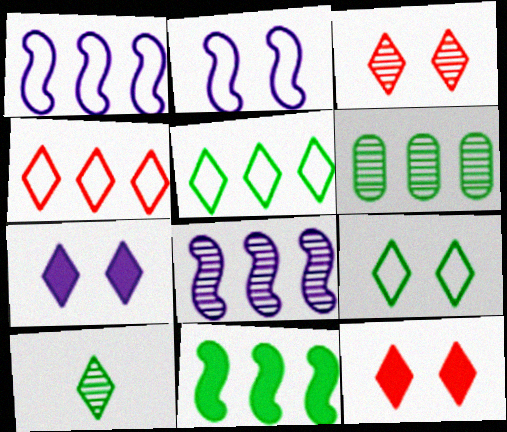[[3, 7, 9], 
[4, 7, 10], 
[5, 6, 11]]